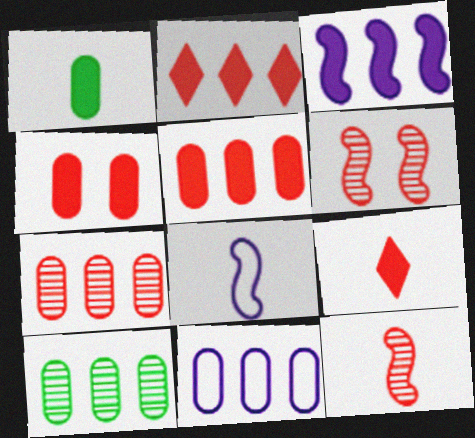[[5, 10, 11]]